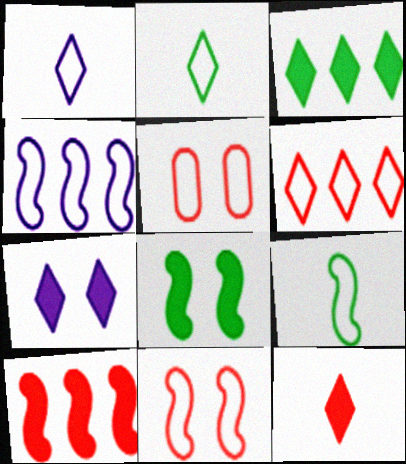[[2, 4, 5], 
[3, 7, 12], 
[4, 9, 11]]